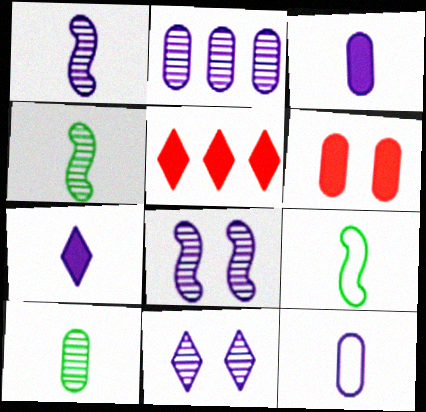[[1, 2, 11], 
[1, 7, 12]]